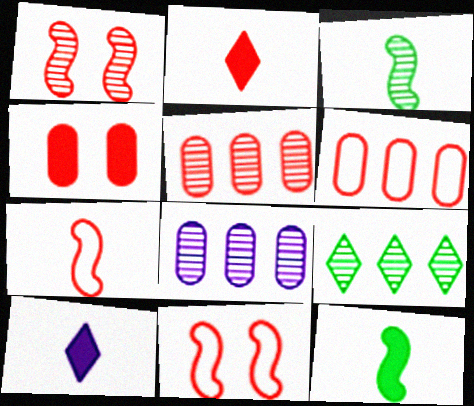[[1, 2, 6], 
[2, 5, 11]]